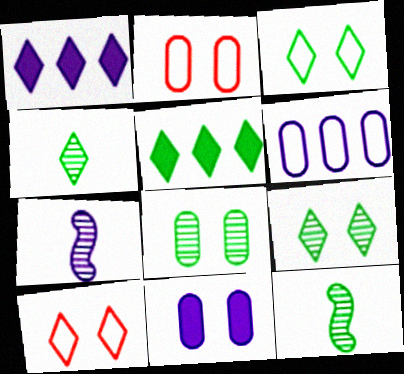[[1, 2, 12], 
[1, 4, 10], 
[2, 5, 7], 
[2, 8, 11], 
[3, 4, 5]]